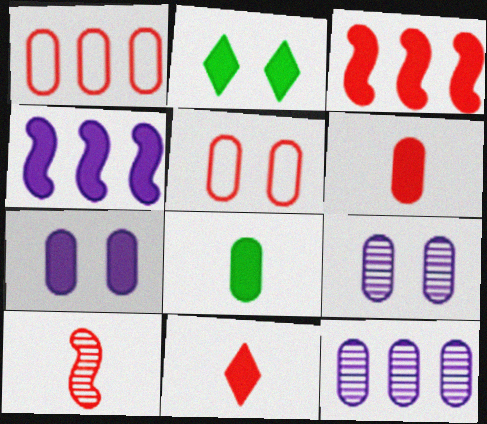[[1, 8, 9], 
[2, 4, 6], 
[5, 8, 12]]